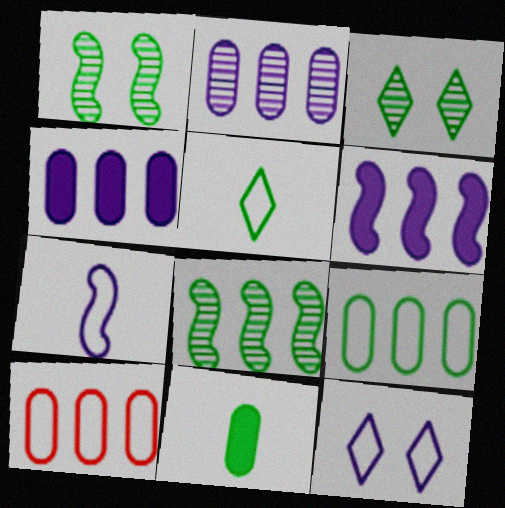[]